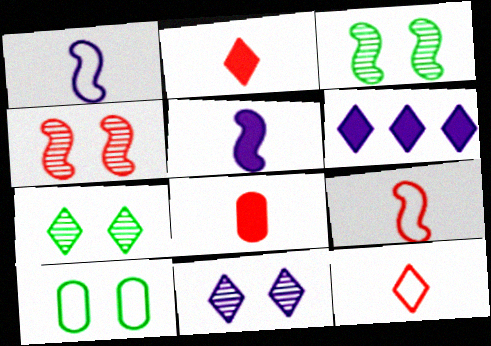[[6, 7, 12]]